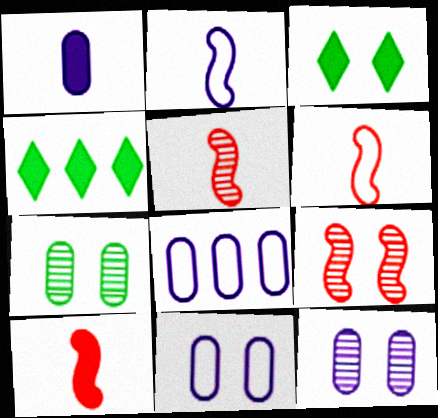[[1, 8, 12], 
[3, 5, 8], 
[3, 9, 11], 
[4, 5, 11], 
[4, 6, 12], 
[5, 6, 10]]